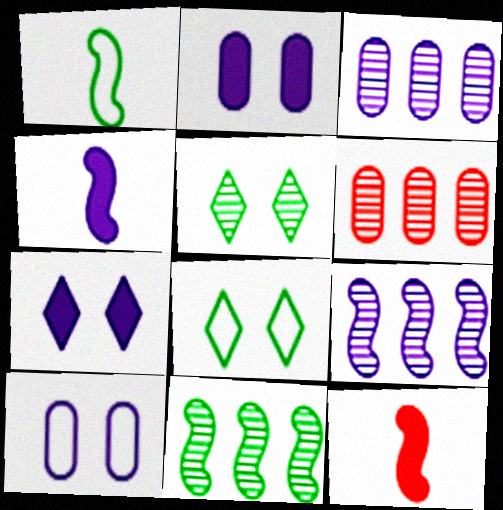[[1, 6, 7], 
[3, 8, 12], 
[4, 6, 8]]